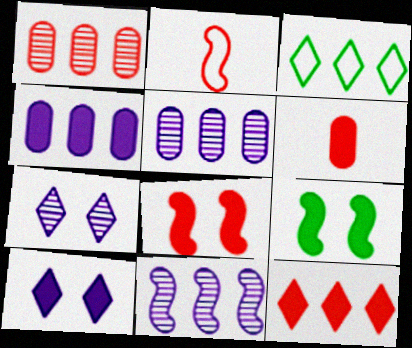[[2, 9, 11], 
[6, 8, 12]]